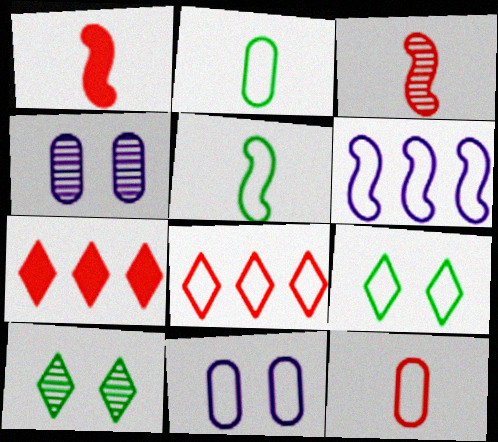[[4, 5, 7], 
[5, 8, 11], 
[6, 9, 12]]